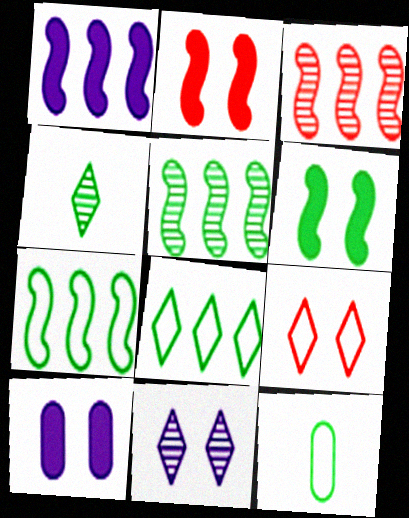[[1, 3, 7]]